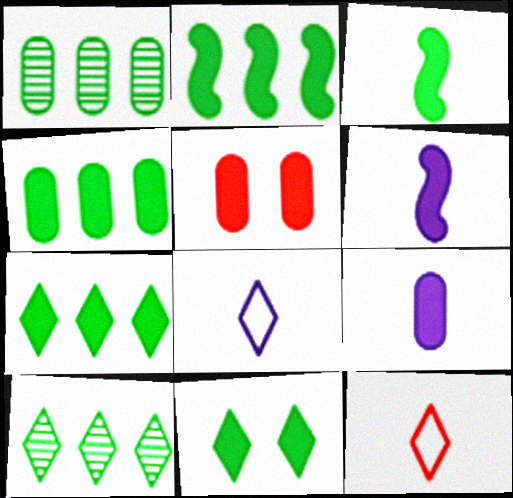[[2, 4, 7], 
[3, 4, 11], 
[4, 5, 9], 
[5, 6, 7]]